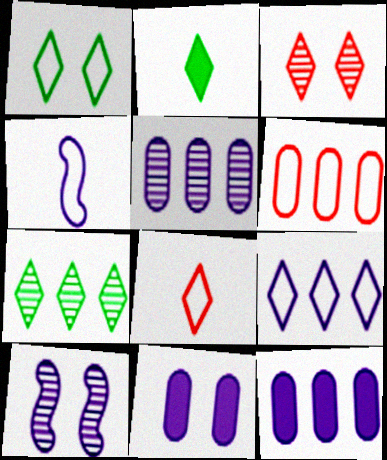[[1, 2, 7], 
[1, 4, 6], 
[1, 8, 9], 
[2, 3, 9], 
[2, 6, 10]]